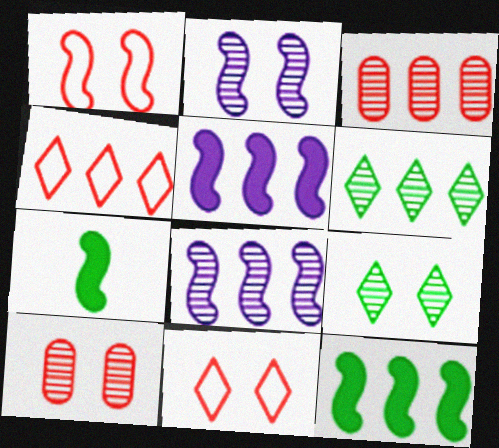[[1, 7, 8], 
[2, 9, 10], 
[3, 6, 8]]